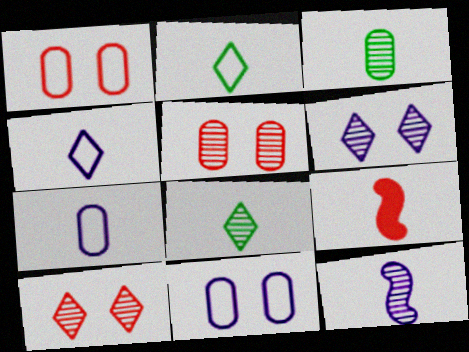[[3, 4, 9], 
[7, 8, 9]]